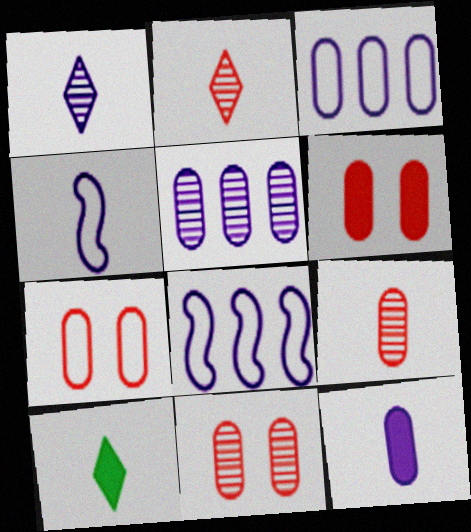[[1, 4, 12], 
[4, 9, 10], 
[6, 7, 11], 
[8, 10, 11]]